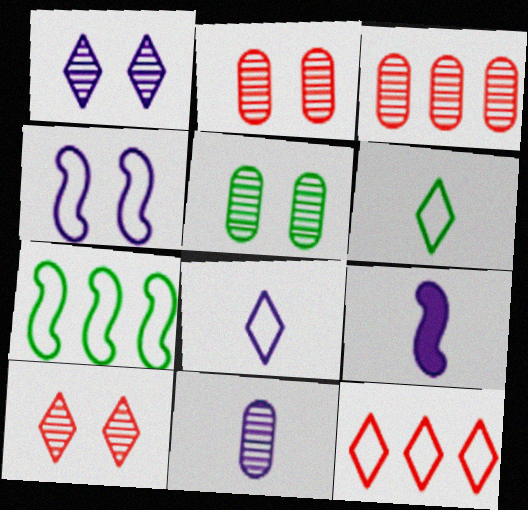[[3, 5, 11], 
[5, 9, 12], 
[8, 9, 11]]